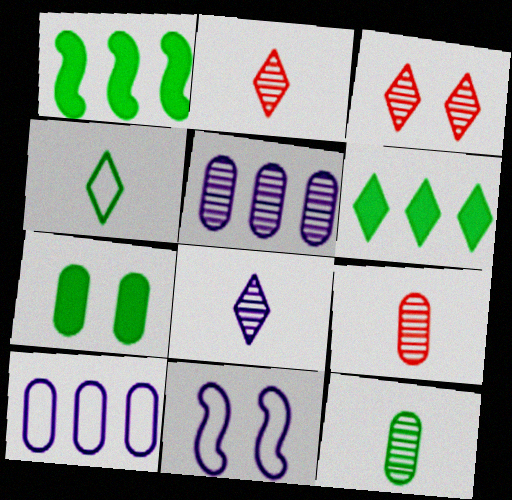[[3, 7, 11], 
[6, 9, 11], 
[7, 9, 10]]